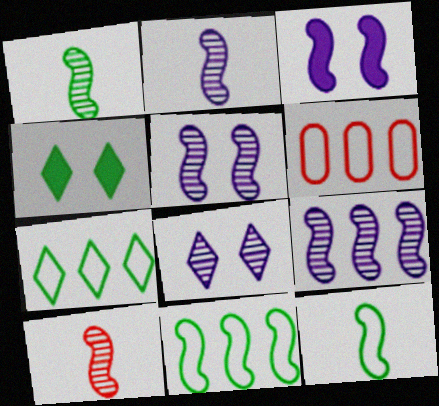[[1, 2, 10], 
[2, 4, 6], 
[2, 5, 9], 
[3, 10, 11]]